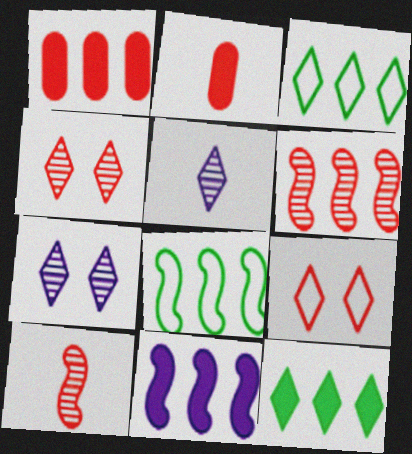[[1, 9, 10], 
[1, 11, 12], 
[2, 6, 9], 
[2, 7, 8], 
[5, 9, 12], 
[6, 8, 11]]